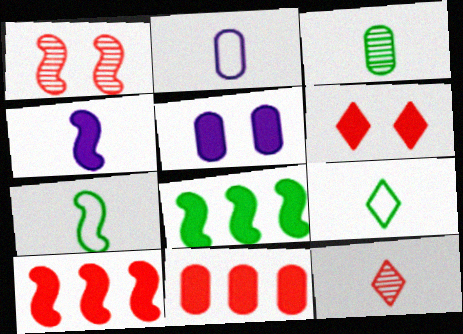[]